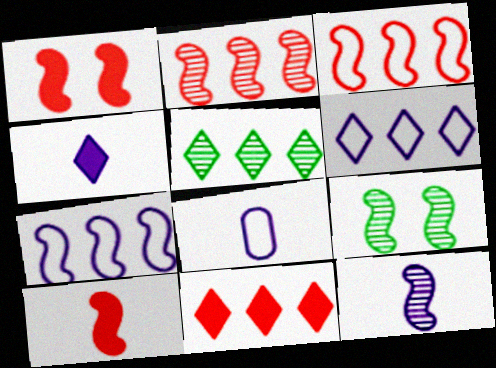[[1, 5, 8], 
[2, 9, 12], 
[4, 8, 12], 
[5, 6, 11], 
[7, 9, 10], 
[8, 9, 11]]